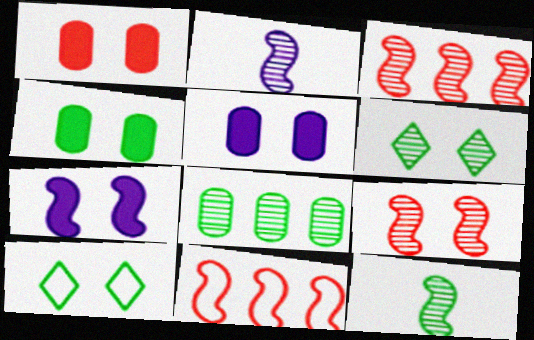[[1, 4, 5], 
[5, 9, 10], 
[6, 8, 12], 
[7, 11, 12]]